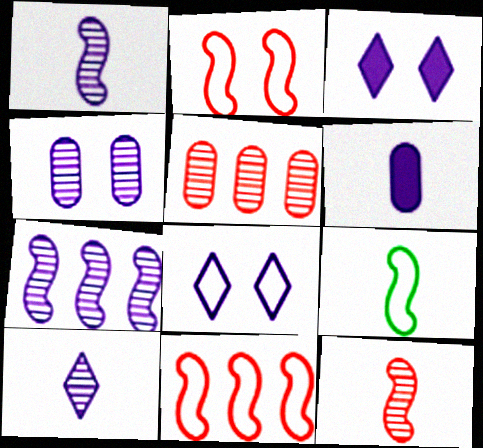[[3, 5, 9], 
[4, 7, 10], 
[6, 7, 8]]